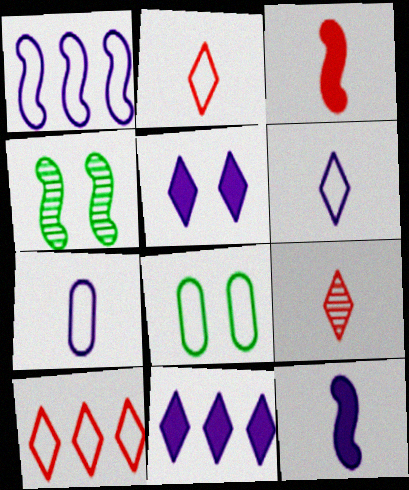[[1, 2, 8], 
[1, 3, 4]]